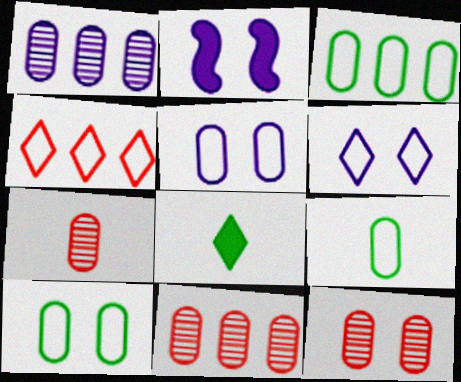[[3, 9, 10], 
[7, 11, 12]]